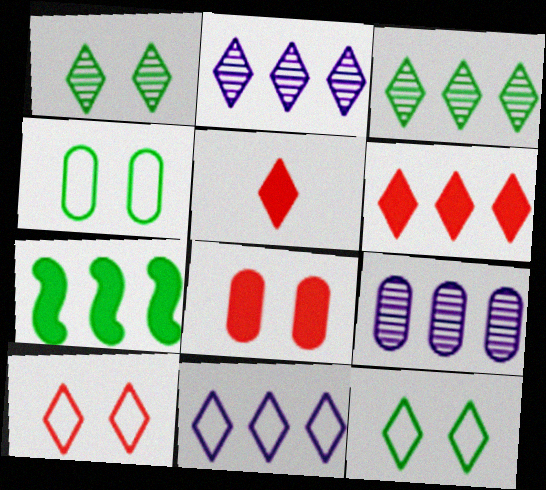[[1, 5, 11], 
[2, 5, 12], 
[3, 6, 11]]